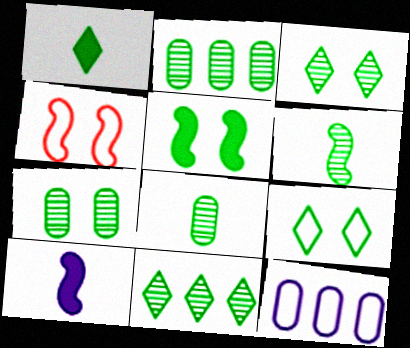[[1, 9, 11], 
[2, 3, 6], 
[2, 7, 8], 
[5, 7, 9], 
[6, 7, 11]]